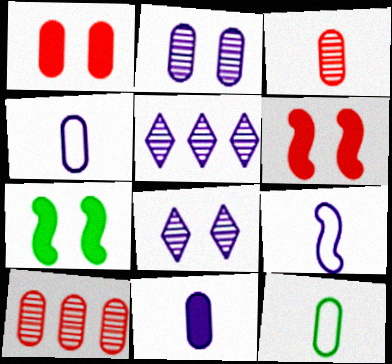[[3, 11, 12], 
[5, 6, 12]]